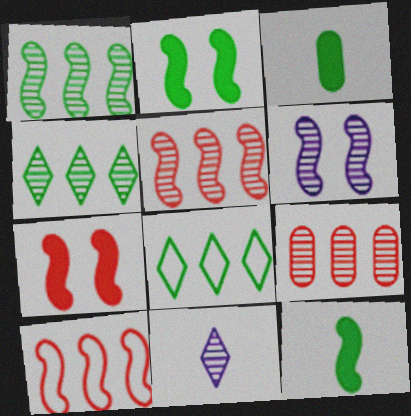[[6, 10, 12]]